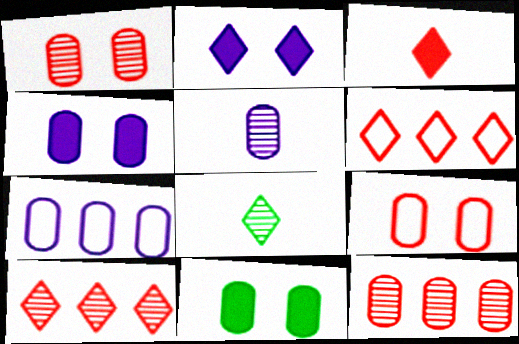[[2, 6, 8], 
[4, 5, 7]]